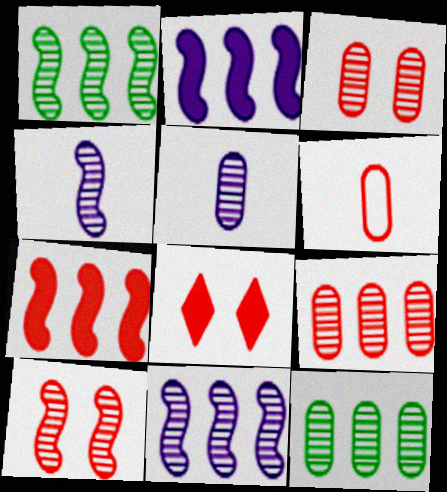[[1, 4, 10], 
[3, 5, 12]]